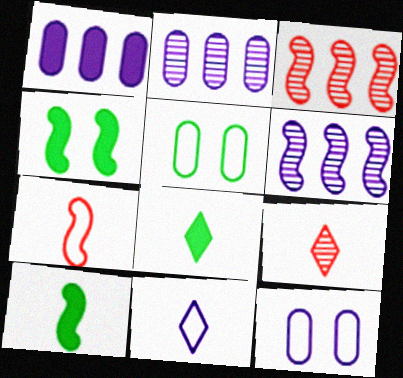[[3, 8, 12], 
[4, 6, 7], 
[8, 9, 11]]